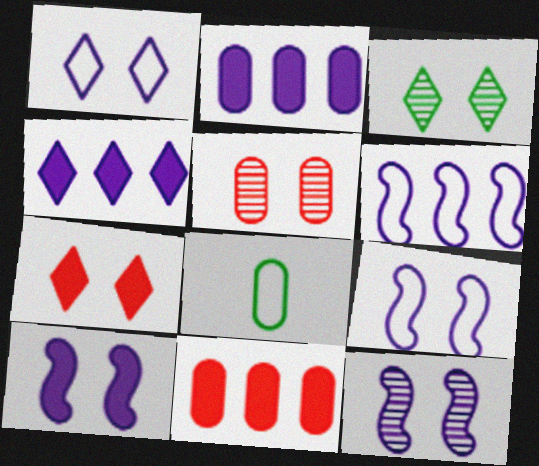[[1, 3, 7], 
[2, 5, 8], 
[3, 5, 12], 
[9, 10, 12]]